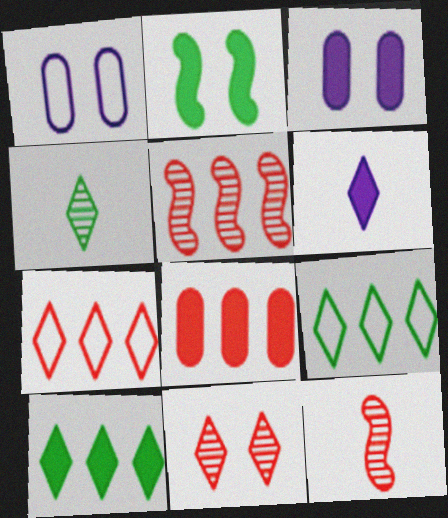[[1, 2, 11], 
[1, 10, 12], 
[2, 6, 8], 
[3, 9, 12], 
[5, 7, 8], 
[6, 9, 11]]